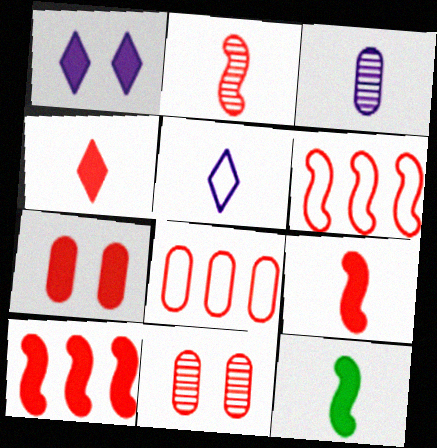[[4, 6, 11], 
[4, 7, 10]]